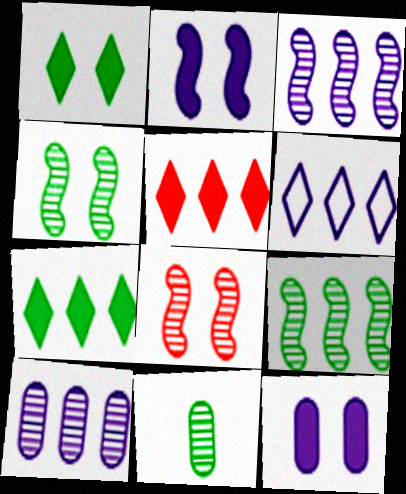[]